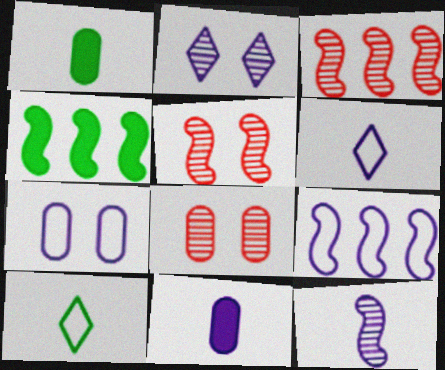[[2, 9, 11], 
[3, 4, 9], 
[4, 6, 8], 
[6, 7, 9], 
[6, 11, 12]]